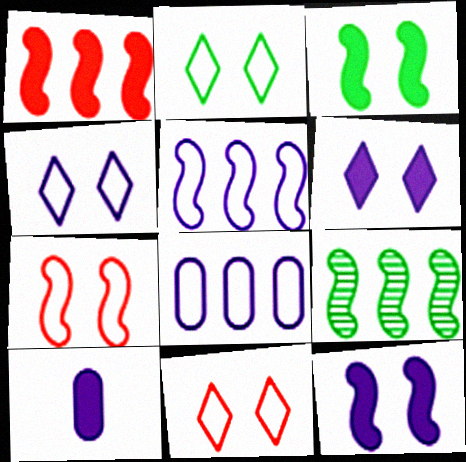[[1, 5, 9], 
[2, 4, 11], 
[9, 10, 11]]